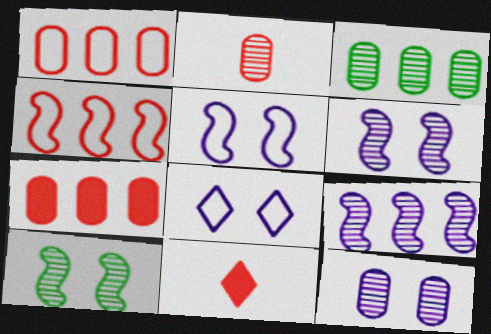[[2, 3, 12], 
[3, 5, 11]]